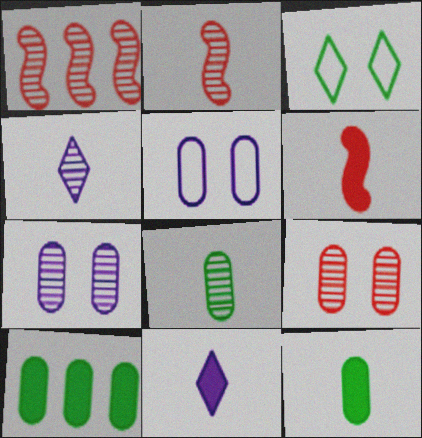[[2, 4, 8], 
[6, 11, 12]]